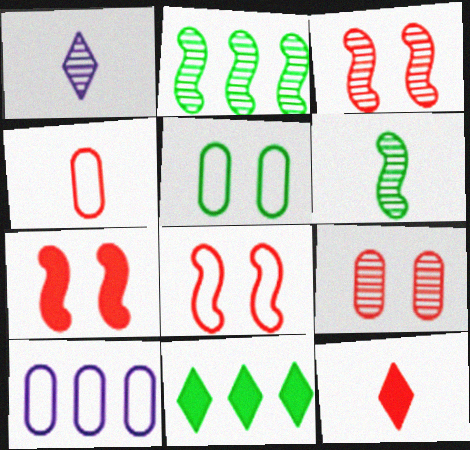[[1, 2, 9], 
[3, 7, 8], 
[4, 5, 10], 
[5, 6, 11]]